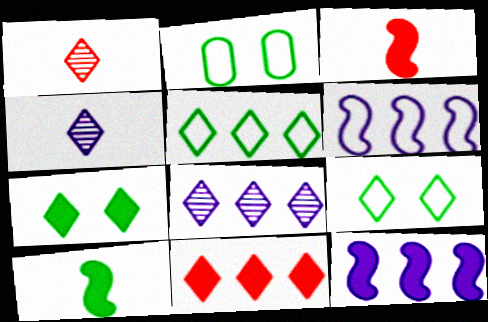[[1, 2, 12], 
[2, 3, 8], 
[4, 9, 11], 
[5, 8, 11]]